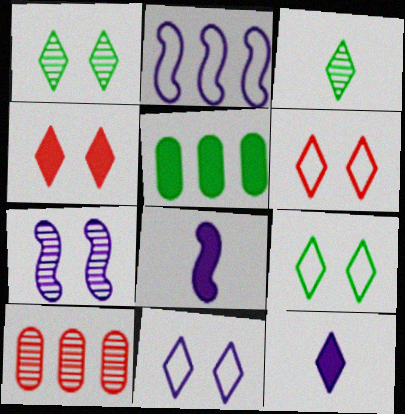[[1, 4, 11], 
[2, 7, 8], 
[3, 7, 10], 
[4, 5, 8], 
[6, 9, 11], 
[8, 9, 10]]